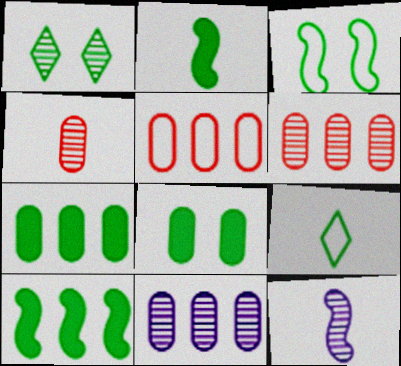[[1, 3, 8], 
[1, 6, 12], 
[5, 7, 11]]